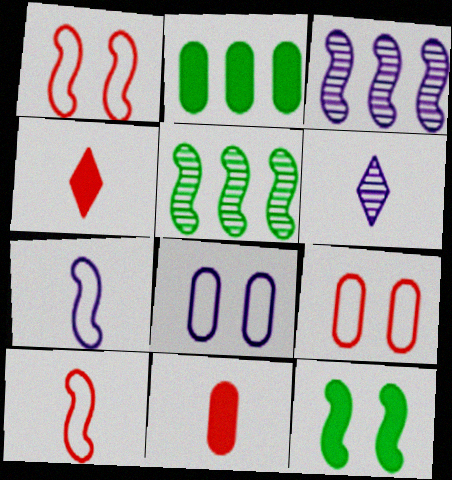[[1, 2, 6], 
[3, 10, 12], 
[4, 5, 8]]